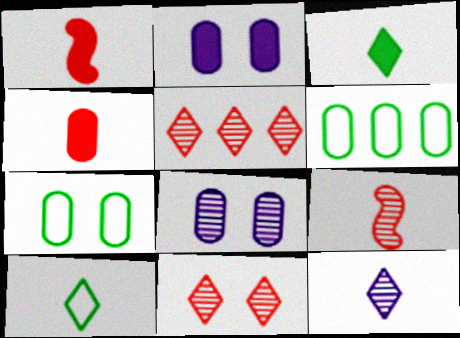[[4, 6, 8]]